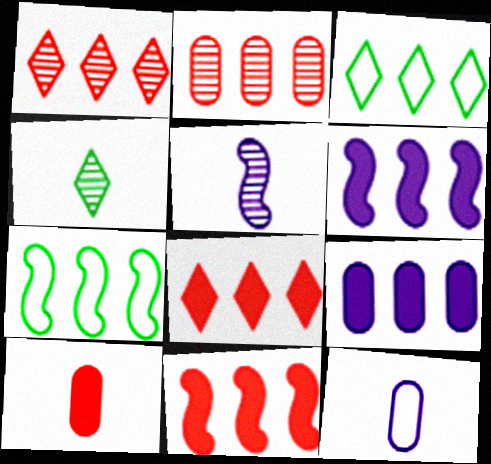[[1, 7, 9], 
[2, 3, 6]]